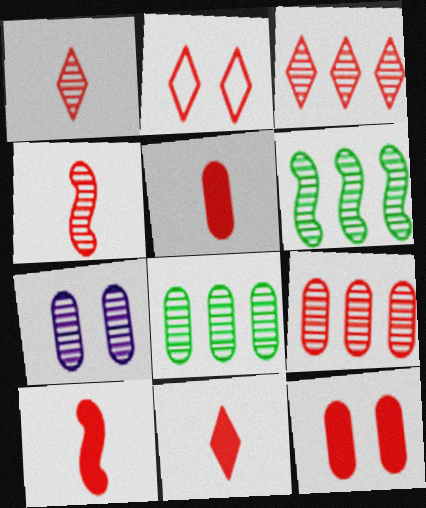[[1, 6, 7], 
[2, 3, 11], 
[2, 9, 10], 
[5, 10, 11]]